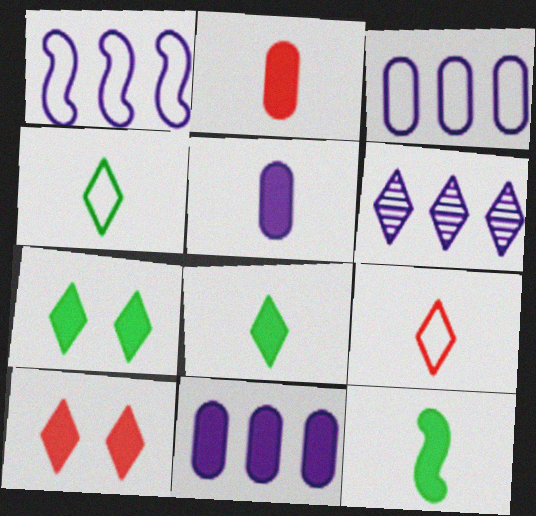[[1, 6, 11], 
[4, 6, 10], 
[6, 7, 9], 
[10, 11, 12]]